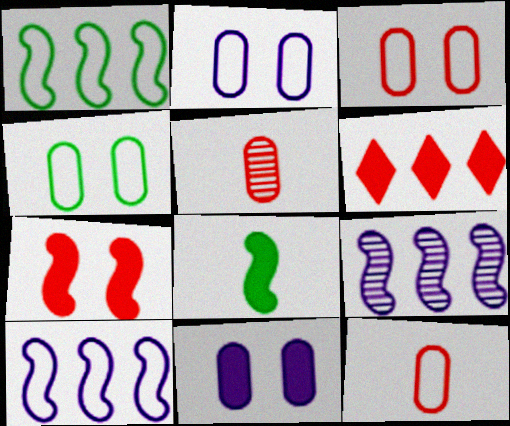[[2, 3, 4], 
[6, 8, 11]]